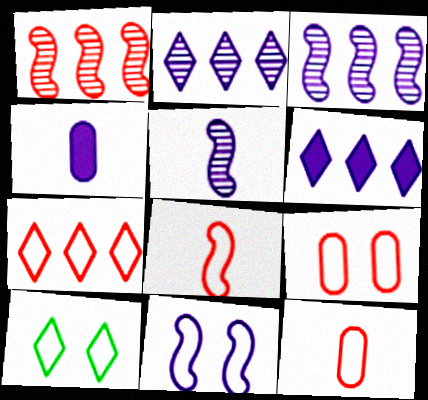[[1, 4, 10], 
[2, 4, 11], 
[7, 8, 9], 
[9, 10, 11]]